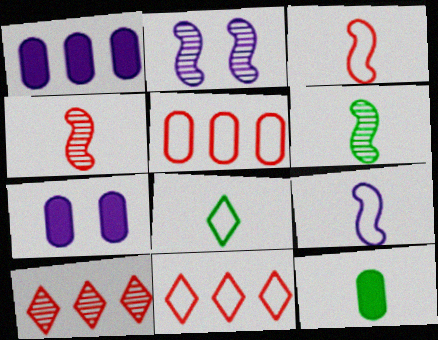[[2, 11, 12], 
[6, 7, 11], 
[6, 8, 12]]